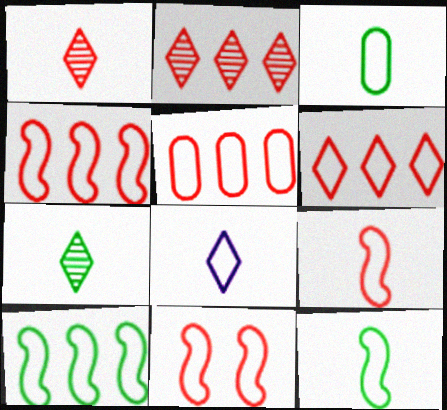[[3, 8, 9], 
[4, 5, 6], 
[4, 9, 11]]